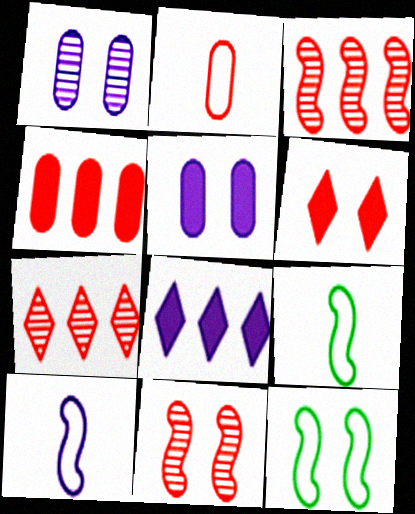[[1, 6, 12], 
[1, 8, 10], 
[2, 3, 6], 
[5, 7, 9]]